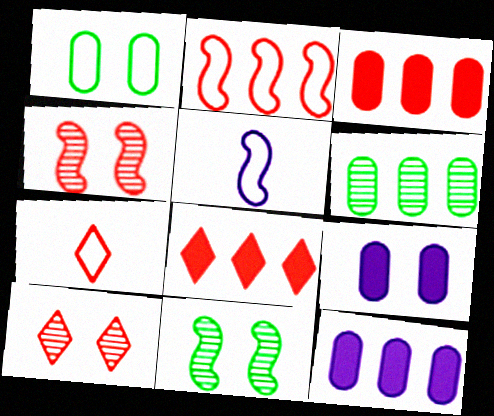[[3, 4, 7], 
[7, 8, 10], 
[7, 11, 12]]